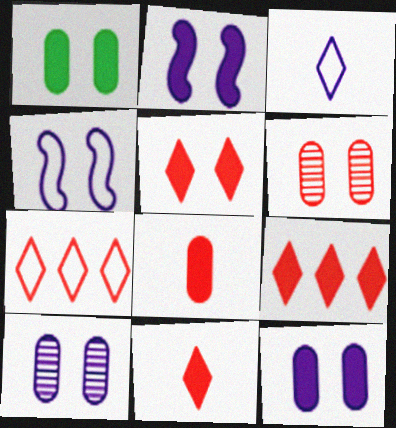[[1, 2, 5], 
[5, 9, 11]]